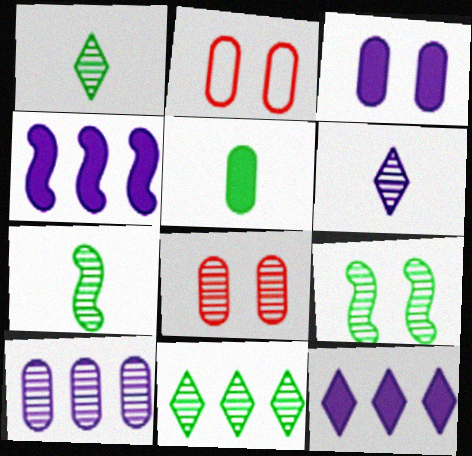[[1, 2, 4], 
[2, 5, 10], 
[2, 7, 12]]